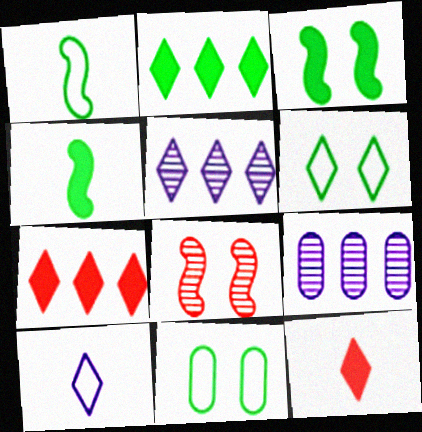[[5, 6, 12]]